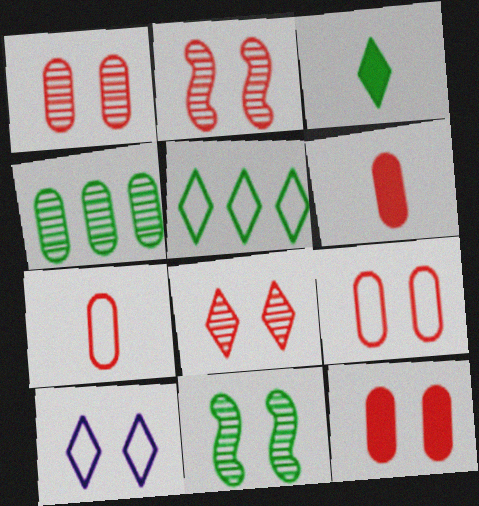[[1, 2, 8], 
[1, 9, 12], 
[10, 11, 12]]